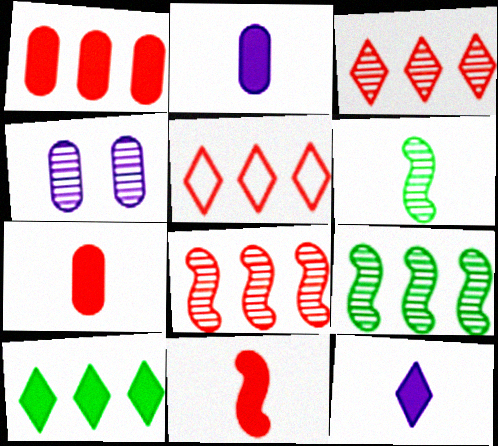[[1, 5, 8], 
[3, 4, 6]]